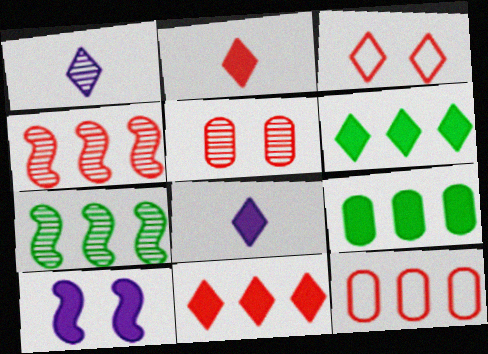[[1, 3, 6], 
[1, 5, 7], 
[2, 9, 10], 
[4, 11, 12]]